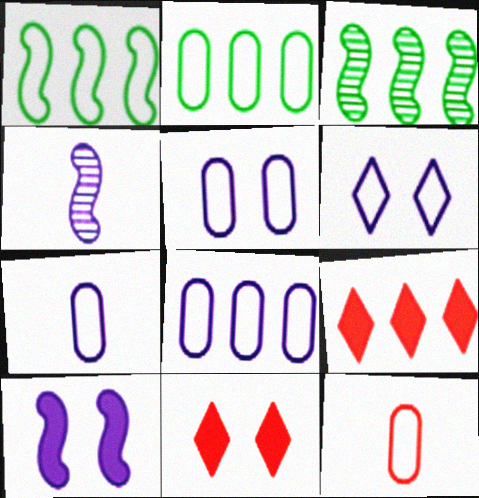[[1, 6, 12], 
[2, 4, 11], 
[2, 5, 12], 
[3, 7, 11], 
[3, 8, 9], 
[5, 7, 8]]